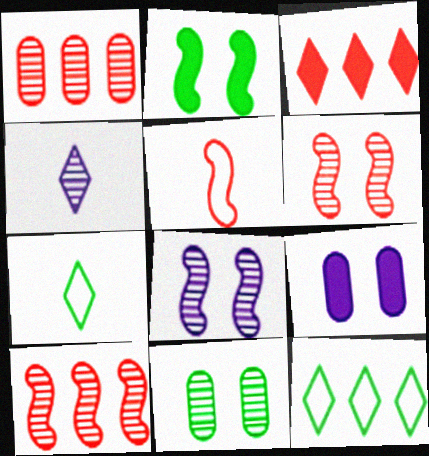[[4, 10, 11], 
[7, 9, 10]]